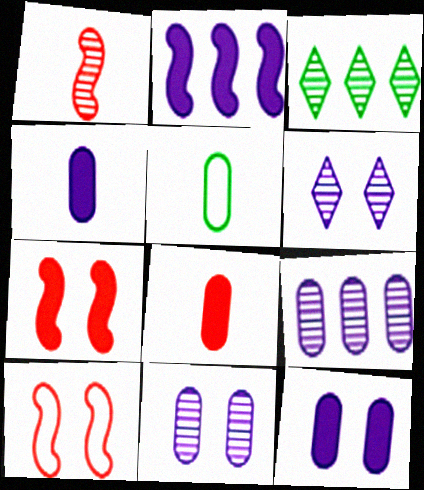[[1, 3, 11], 
[3, 4, 10]]